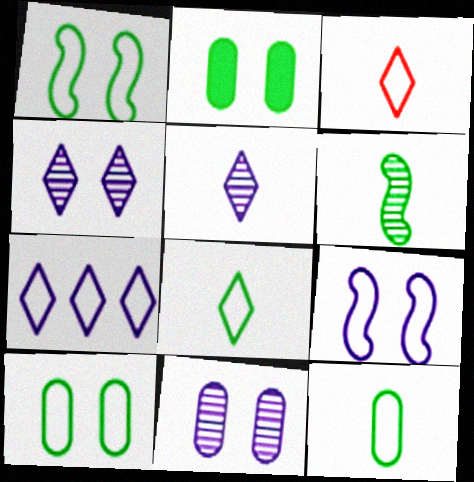[]